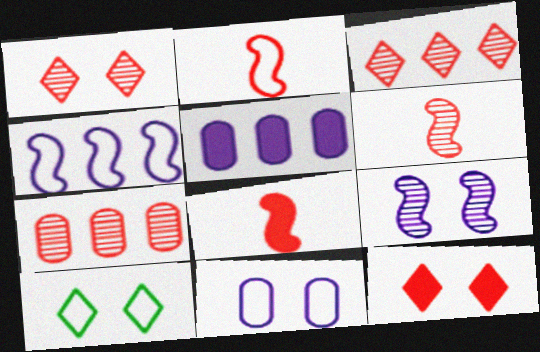[[1, 6, 7], 
[2, 6, 8], 
[2, 7, 12], 
[5, 6, 10]]